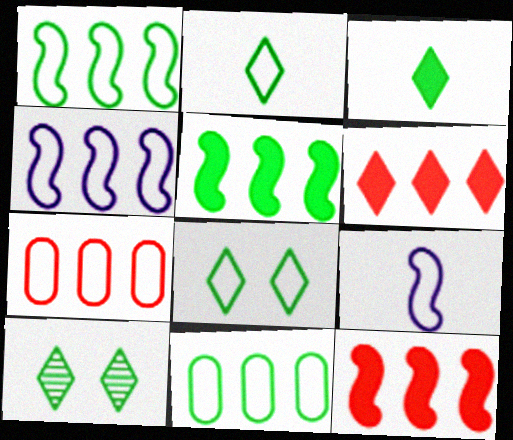[[7, 8, 9]]